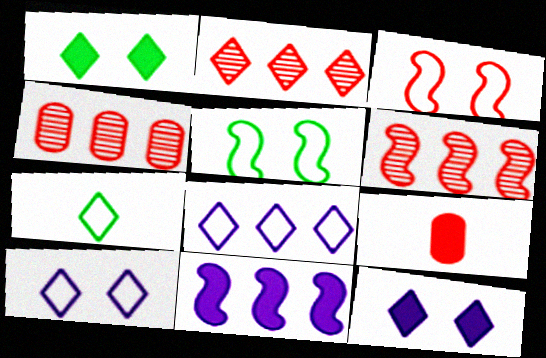[[1, 9, 11], 
[2, 3, 9], 
[2, 4, 6], 
[2, 7, 12]]